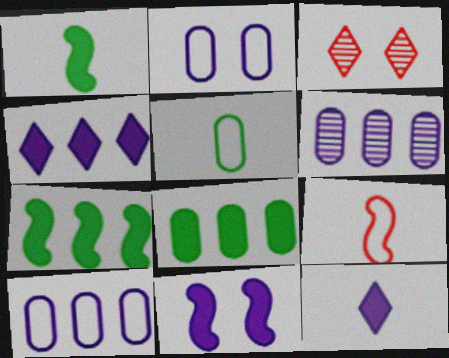[[1, 3, 10]]